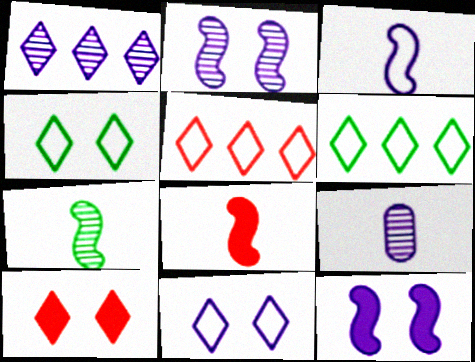[[1, 2, 9], 
[3, 7, 8]]